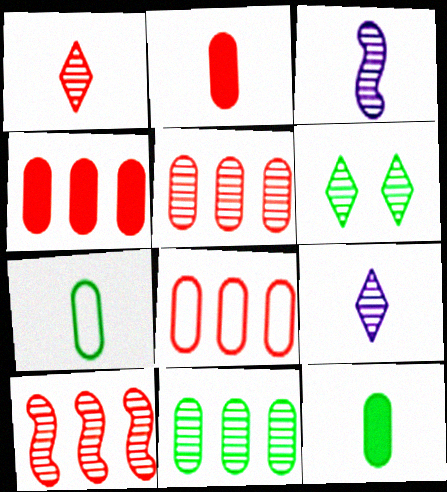[[3, 5, 6], 
[4, 5, 8]]